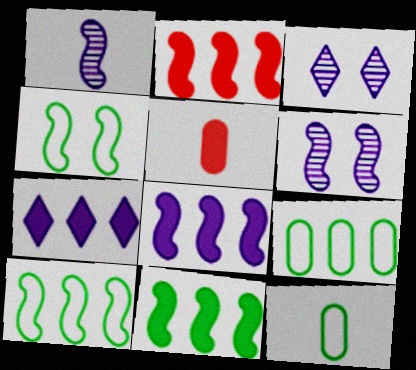[[1, 2, 4], 
[2, 3, 12], 
[2, 8, 11], 
[3, 5, 10]]